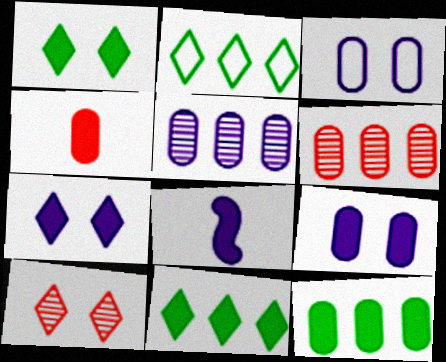[[4, 9, 12]]